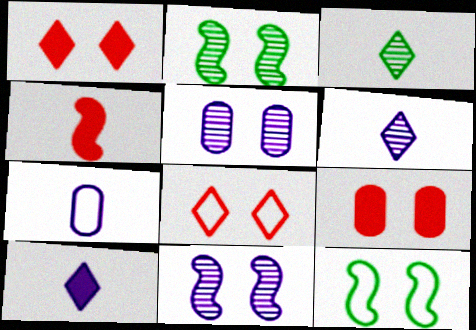[[1, 5, 12], 
[3, 4, 7]]